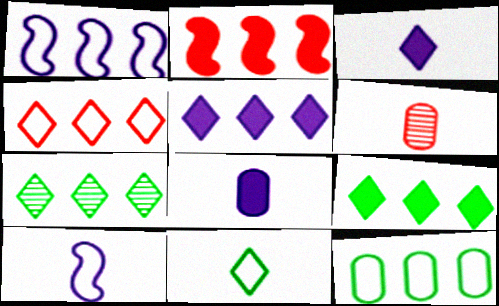[[1, 4, 12], 
[4, 5, 7]]